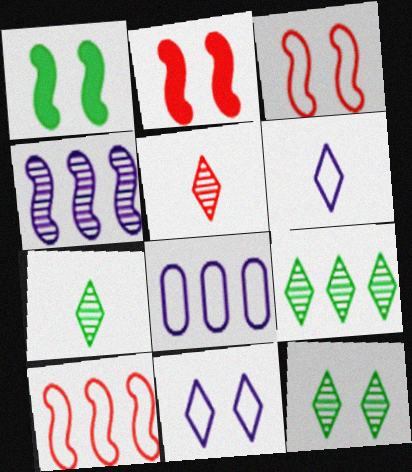[[1, 5, 8], 
[2, 7, 8], 
[7, 9, 12]]